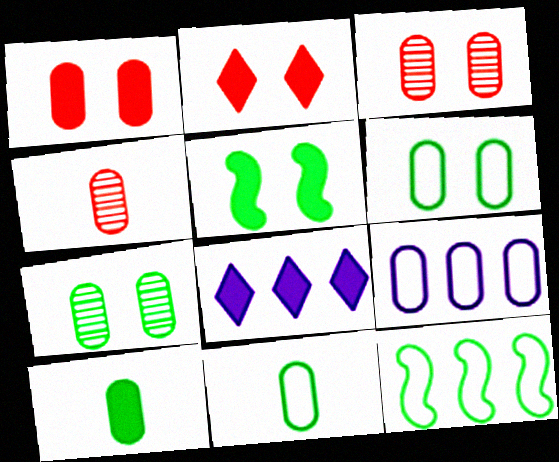[[3, 9, 10]]